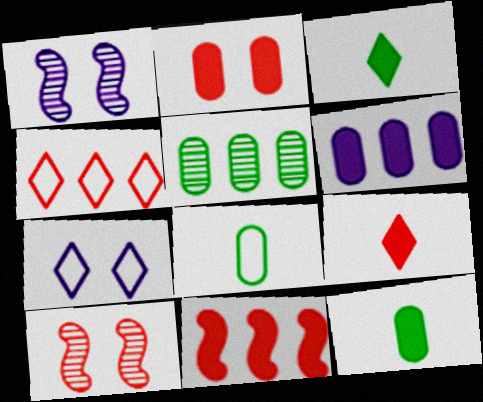[[1, 4, 12], 
[2, 6, 12], 
[2, 9, 11]]